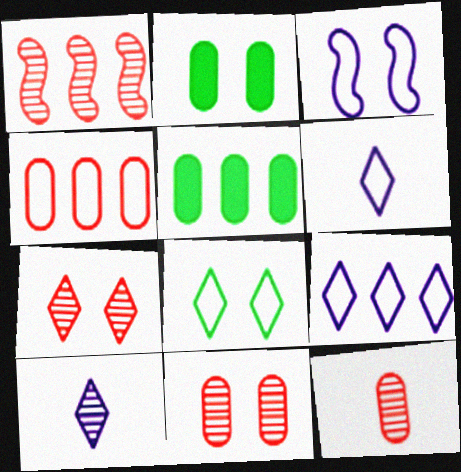[[1, 2, 6], 
[1, 5, 9], 
[1, 7, 12], 
[2, 3, 7]]